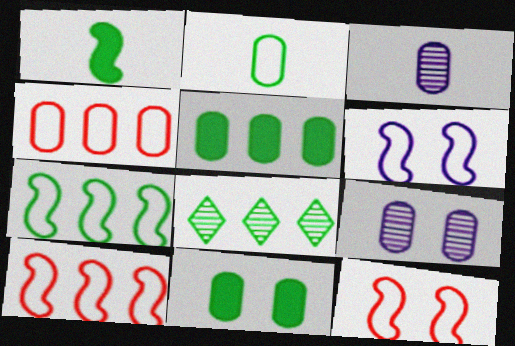[[3, 4, 11], 
[5, 7, 8]]